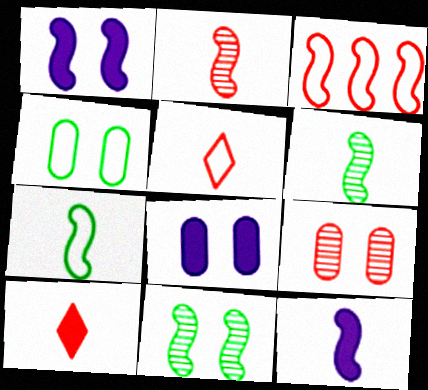[[1, 3, 6], 
[2, 7, 12], 
[3, 9, 10], 
[3, 11, 12], 
[4, 8, 9]]